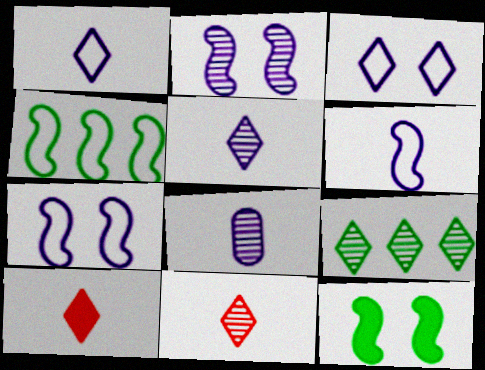[[3, 9, 10]]